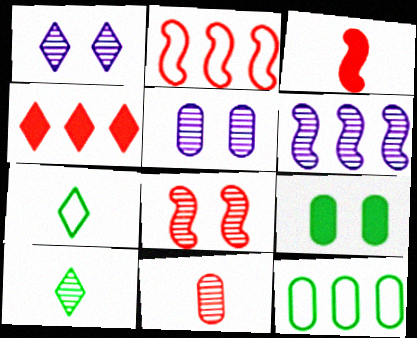[[1, 3, 12], 
[1, 4, 7], 
[2, 3, 8], 
[4, 6, 12]]